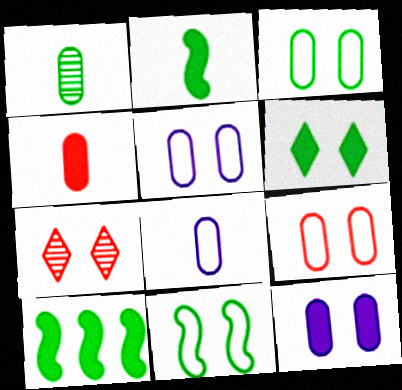[[1, 4, 8], 
[3, 5, 9], 
[7, 8, 10], 
[7, 11, 12]]